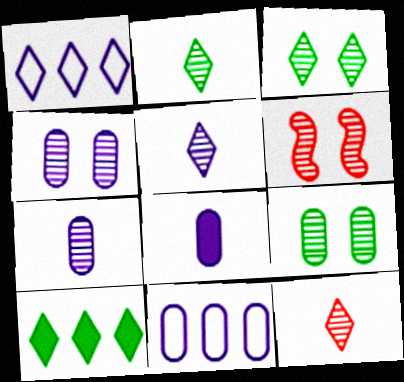[[2, 5, 12], 
[3, 4, 6], 
[4, 8, 11]]